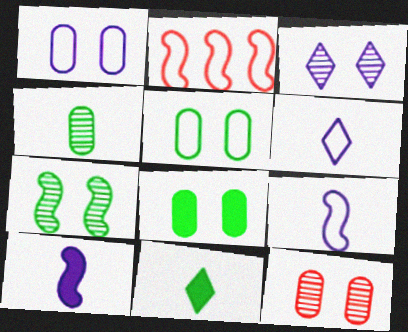[[1, 8, 12], 
[2, 5, 6], 
[2, 7, 10], 
[3, 7, 12]]